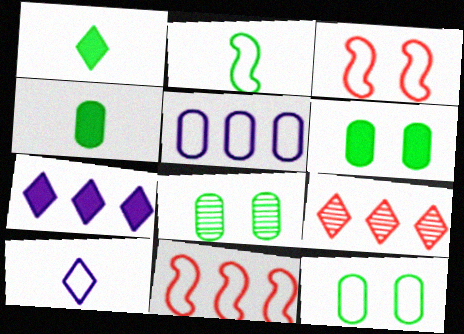[[6, 8, 12], 
[10, 11, 12]]